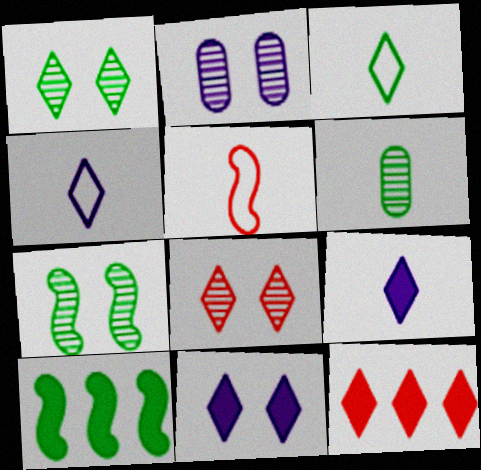[[1, 4, 12], 
[2, 7, 8], 
[5, 6, 9]]